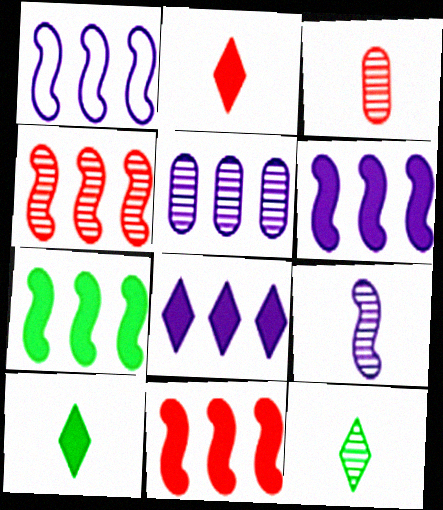[[1, 4, 7], 
[1, 5, 8], 
[3, 9, 12], 
[6, 7, 11]]